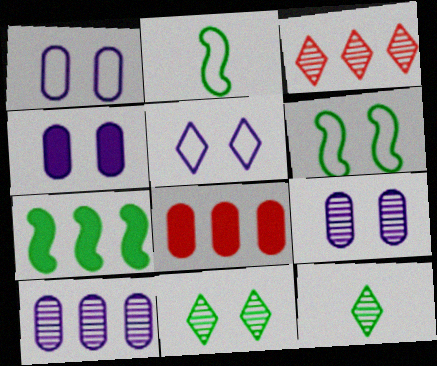[[1, 4, 9], 
[2, 3, 4]]